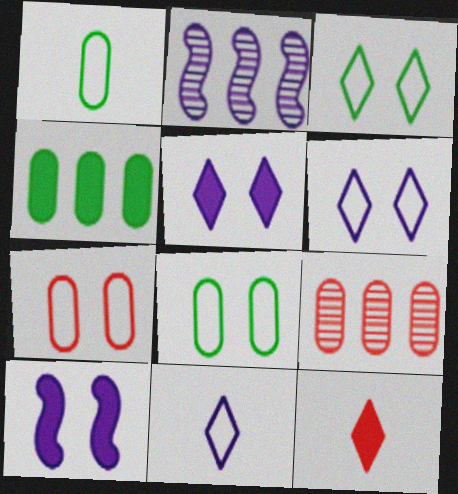[[2, 8, 12], 
[4, 10, 12]]